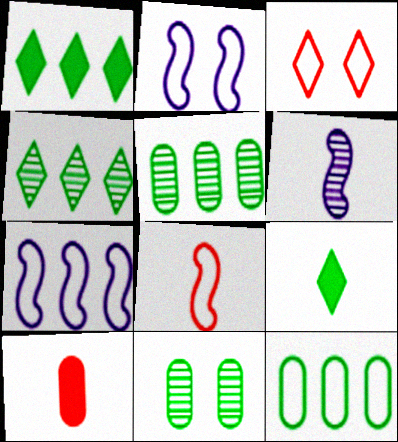[[2, 4, 10]]